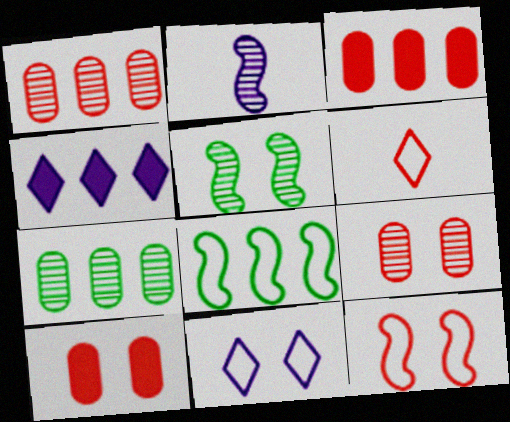[[1, 4, 8], 
[5, 10, 11]]